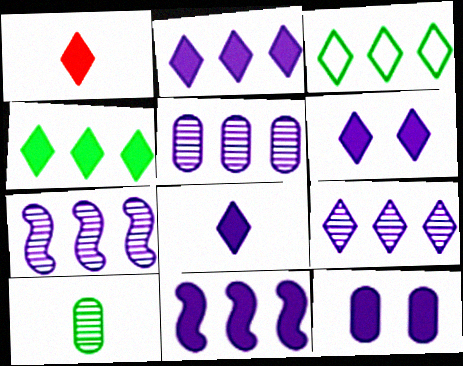[[1, 4, 6], 
[2, 6, 8], 
[5, 7, 9], 
[8, 11, 12]]